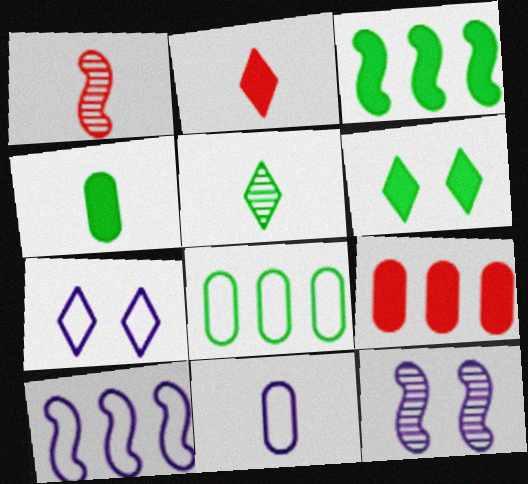[[2, 8, 12], 
[3, 4, 6], 
[7, 10, 11]]